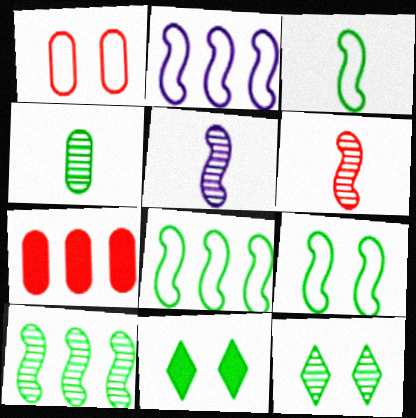[[3, 8, 9], 
[4, 8, 11], 
[4, 10, 12]]